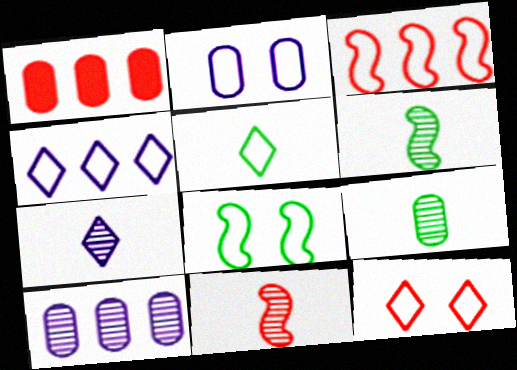[[1, 2, 9], 
[1, 7, 8], 
[1, 11, 12], 
[2, 3, 5], 
[2, 8, 12], 
[4, 5, 12], 
[7, 9, 11]]